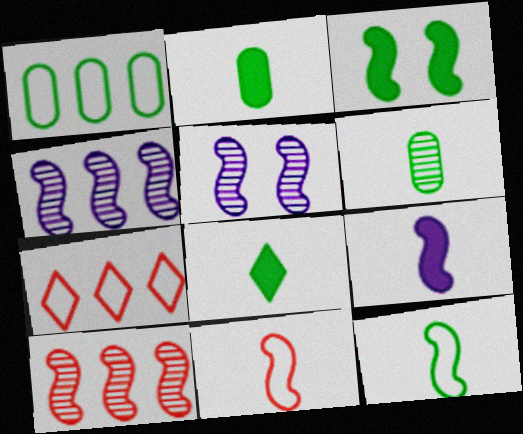[[2, 5, 7], 
[3, 4, 11], 
[6, 8, 12]]